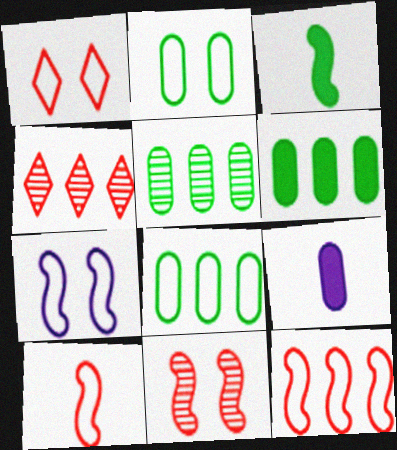[[1, 2, 7], 
[5, 6, 8]]